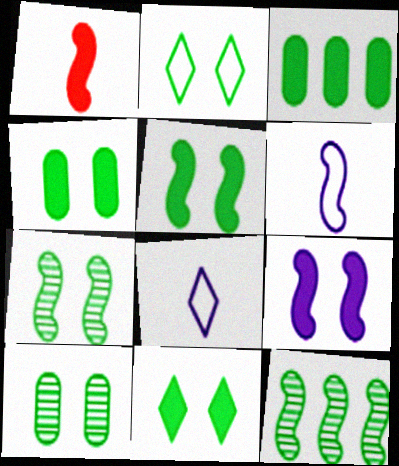[[2, 4, 7], 
[2, 5, 10], 
[4, 5, 11]]